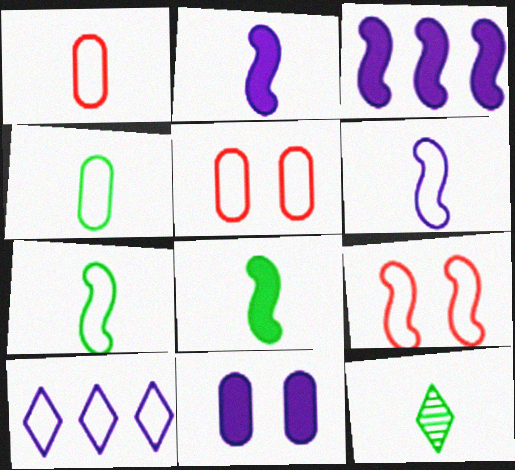[[1, 2, 12], 
[3, 5, 12], 
[4, 8, 12], 
[4, 9, 10], 
[5, 7, 10]]